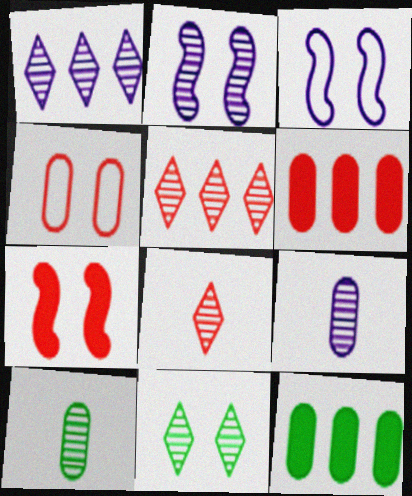[[1, 2, 9], 
[1, 8, 11], 
[2, 5, 10], 
[3, 8, 12], 
[4, 9, 12]]